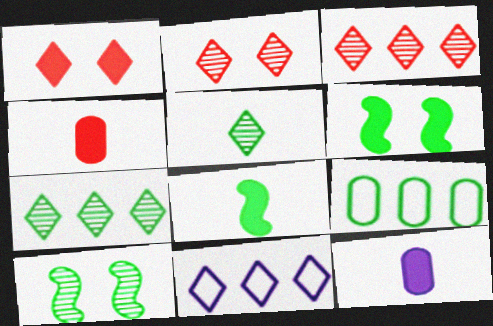[[1, 5, 11], 
[4, 10, 11], 
[5, 6, 9]]